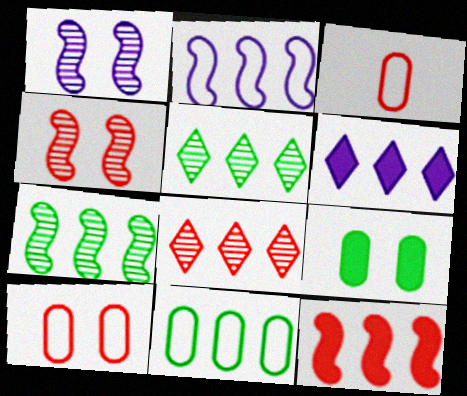[[2, 7, 12]]